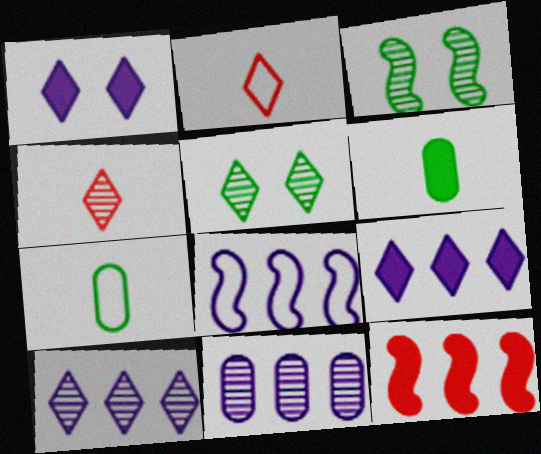[[1, 6, 12], 
[2, 5, 9], 
[3, 4, 11], 
[4, 5, 10], 
[8, 9, 11]]